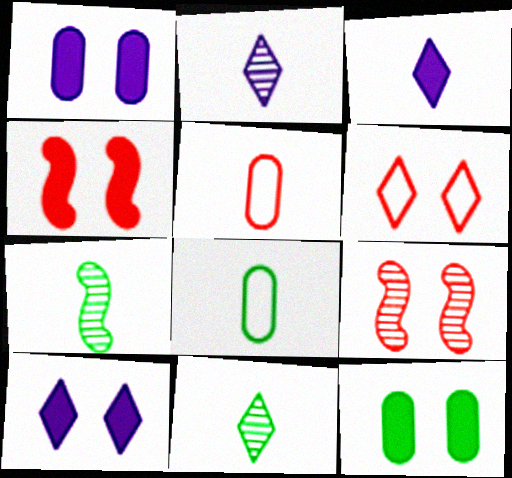[[3, 5, 7], 
[4, 10, 12]]